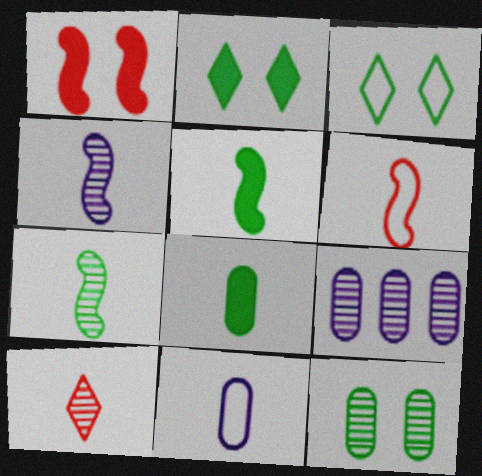[[2, 6, 9], 
[4, 5, 6], 
[5, 10, 11]]